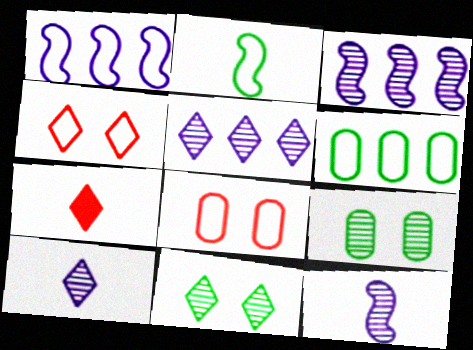[[1, 7, 9]]